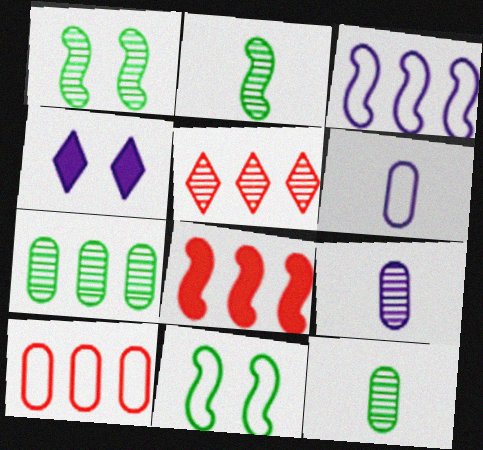[[1, 5, 9], 
[2, 4, 10], 
[3, 4, 9], 
[5, 8, 10]]